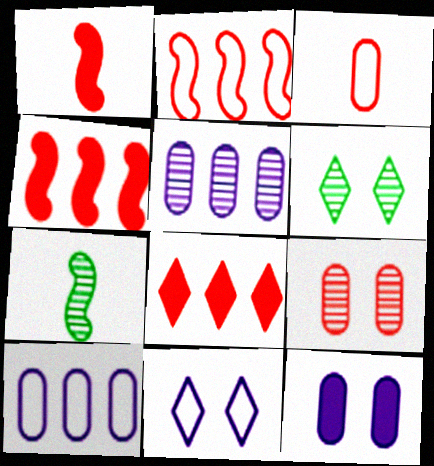[[1, 6, 10]]